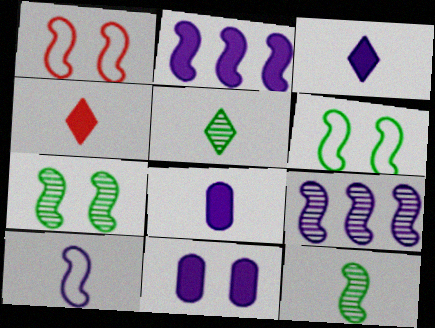[[1, 2, 12], 
[2, 3, 11]]